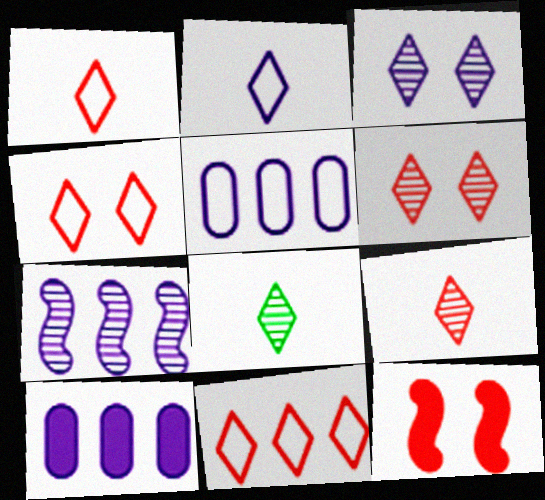[[1, 4, 11], 
[5, 8, 12]]